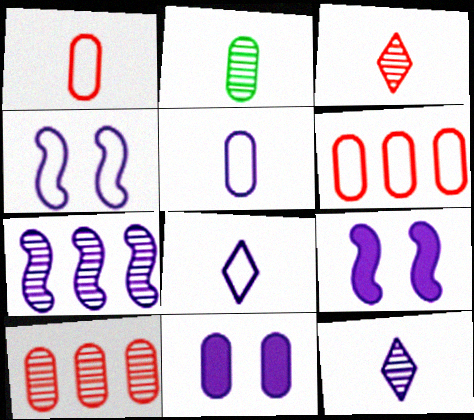[[2, 6, 11], 
[7, 8, 11]]